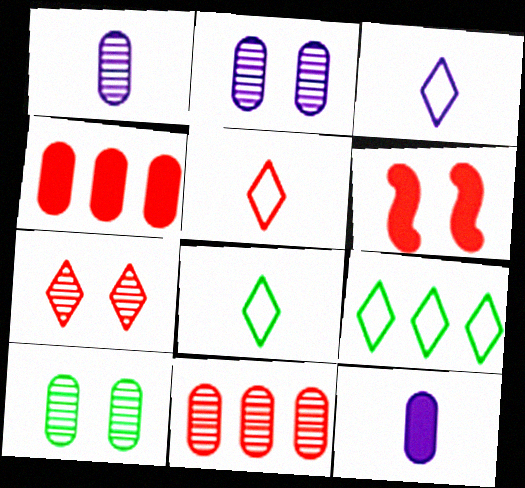[[1, 6, 9], 
[1, 10, 11], 
[3, 5, 8], 
[5, 6, 11]]